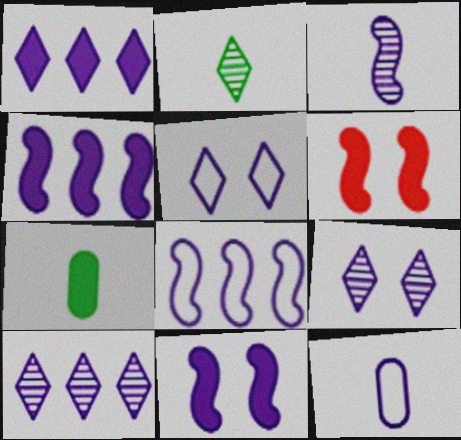[[1, 6, 7], 
[3, 8, 11], 
[4, 9, 12], 
[5, 8, 12], 
[10, 11, 12]]